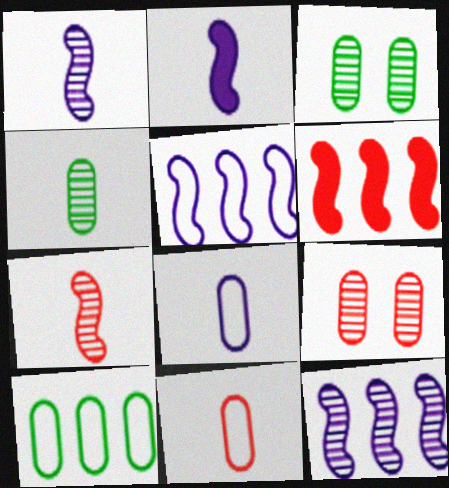[]